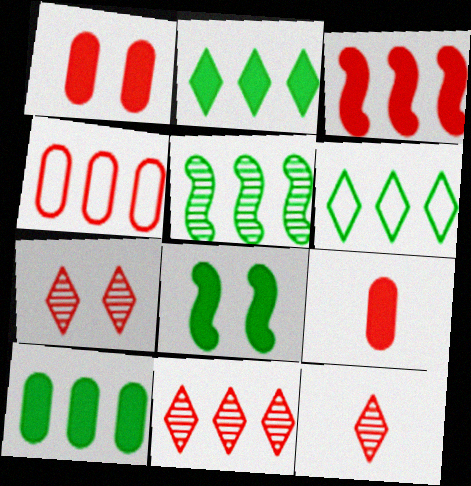[[3, 4, 11], 
[5, 6, 10], 
[7, 11, 12]]